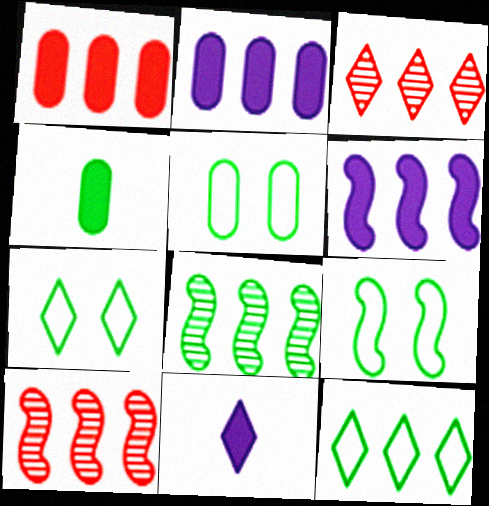[[2, 10, 12], 
[3, 7, 11], 
[4, 7, 8], 
[5, 7, 9], 
[5, 10, 11]]